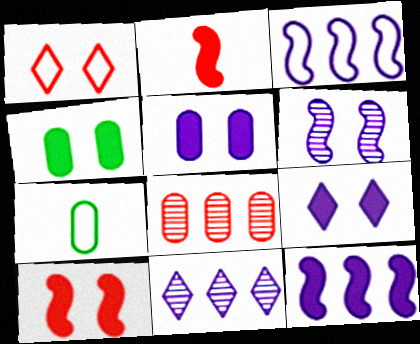[[1, 2, 8], 
[1, 3, 7], 
[1, 4, 6], 
[4, 9, 10], 
[5, 7, 8], 
[7, 10, 11]]